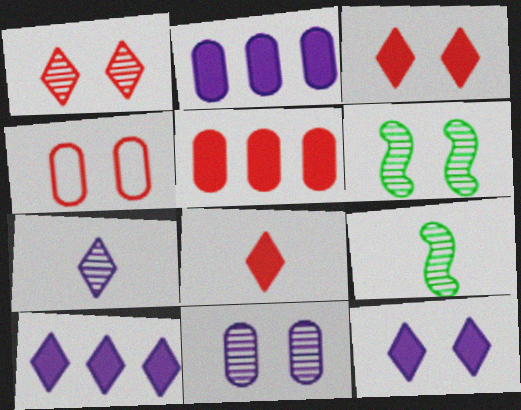[[1, 6, 11], 
[4, 6, 12], 
[4, 9, 10]]